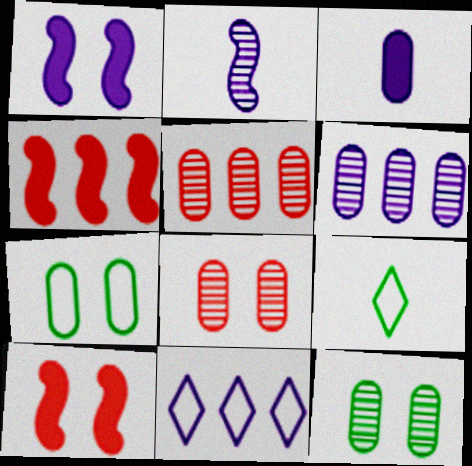[[1, 5, 9], 
[3, 5, 7], 
[6, 9, 10]]